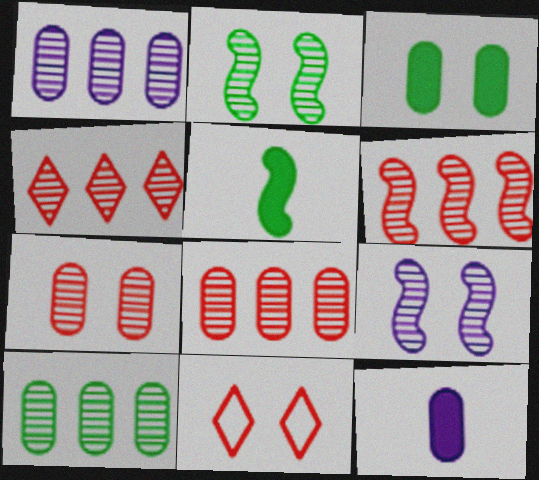[[1, 5, 11], 
[1, 8, 10], 
[3, 9, 11], 
[4, 6, 8]]